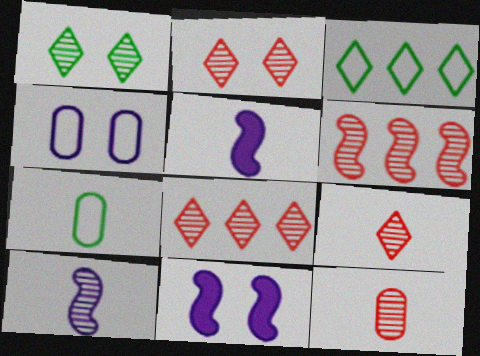[[2, 6, 12], 
[2, 8, 9], 
[3, 11, 12], 
[5, 7, 9], 
[7, 8, 11]]